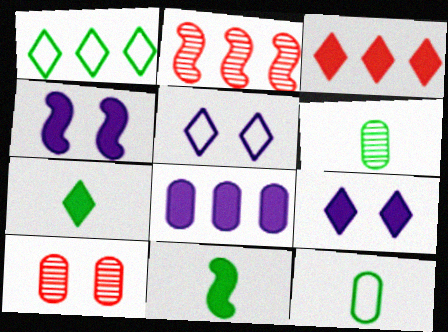[[1, 2, 8], 
[2, 9, 12], 
[3, 7, 9], 
[8, 10, 12]]